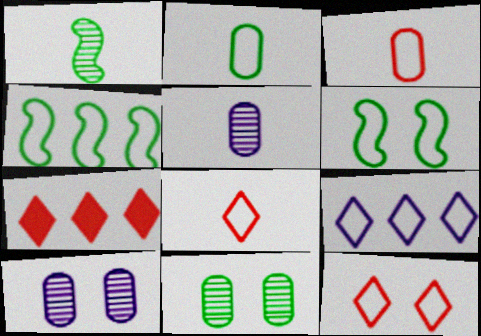[[3, 6, 9], 
[5, 6, 7]]